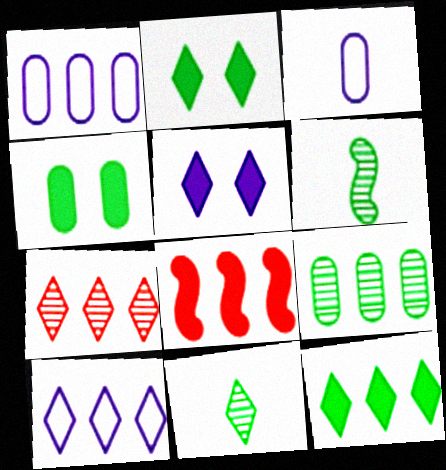[[7, 10, 12], 
[8, 9, 10]]